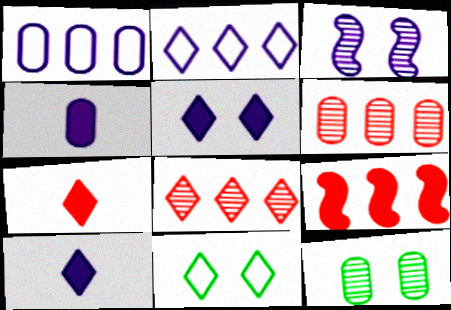[[1, 3, 10], 
[2, 3, 4], 
[8, 10, 11]]